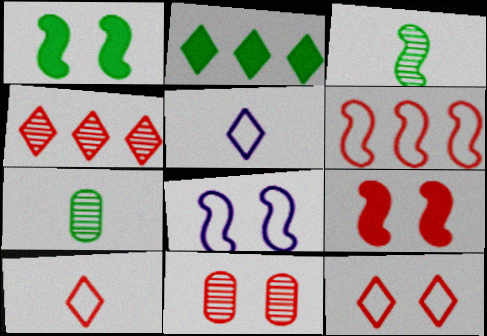[[9, 11, 12]]